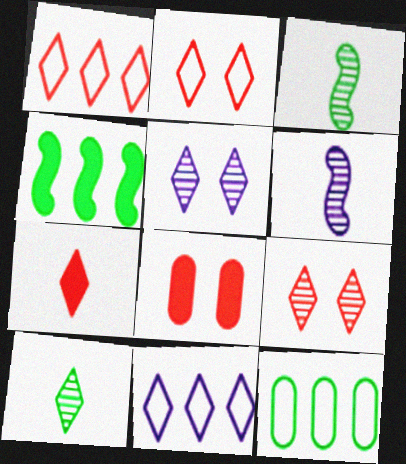[[1, 7, 9], 
[3, 8, 11]]